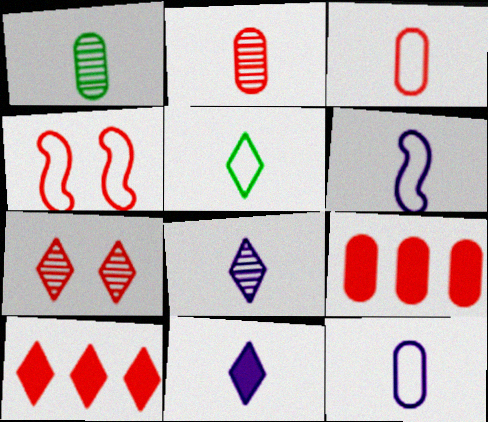[[2, 4, 10], 
[3, 5, 6]]